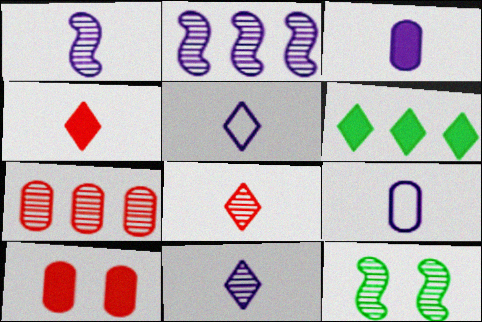[[1, 3, 5], 
[7, 11, 12]]